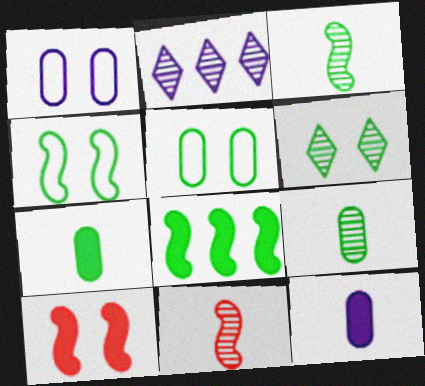[[1, 6, 10], 
[3, 4, 8]]